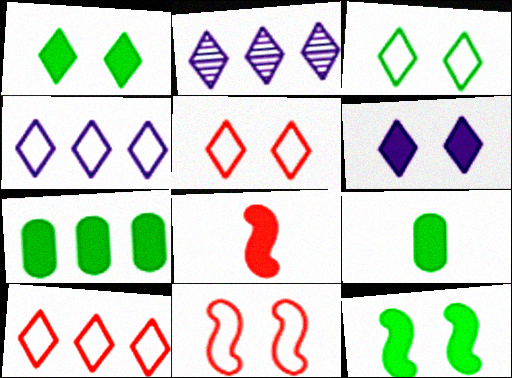[[2, 9, 11], 
[6, 7, 8]]